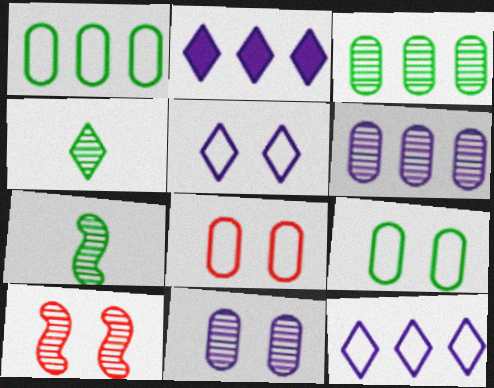[[2, 7, 8], 
[4, 6, 10]]